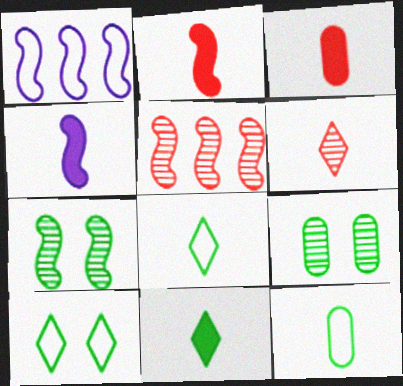[[1, 2, 7], 
[3, 4, 11], 
[4, 6, 12]]